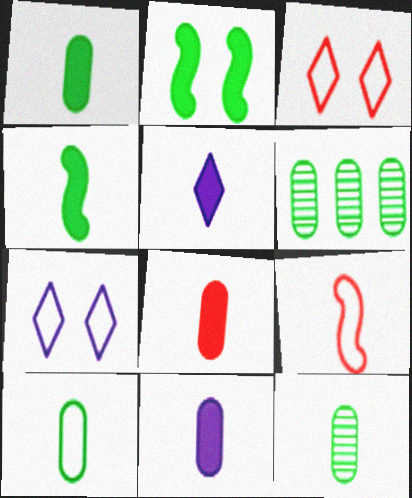[[1, 8, 11], 
[1, 10, 12], 
[4, 5, 8], 
[5, 9, 12]]